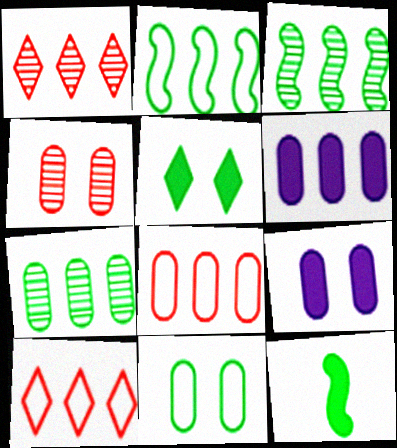[[1, 2, 6], 
[3, 6, 10], 
[4, 9, 11], 
[6, 7, 8]]